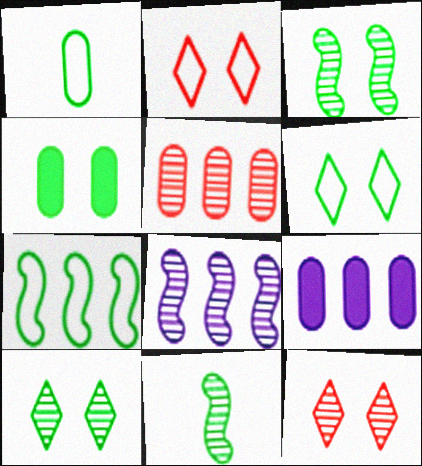[[1, 6, 7], 
[2, 9, 11], 
[3, 4, 6]]